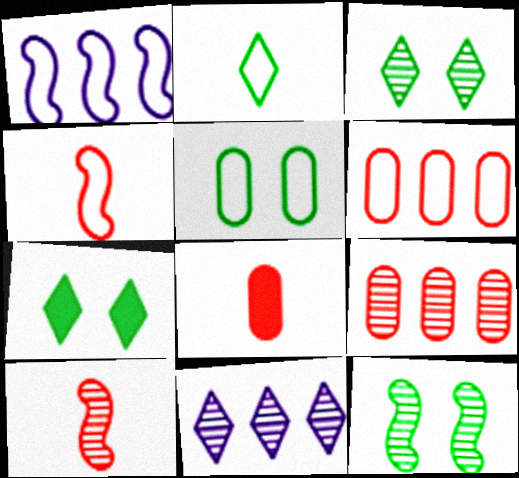[[1, 3, 8], 
[5, 7, 12]]